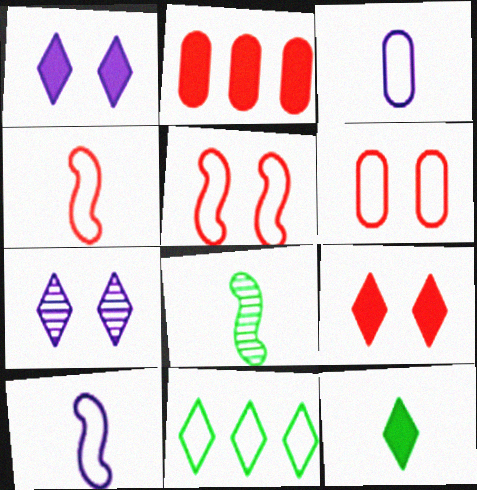[[3, 5, 11], 
[6, 10, 11]]